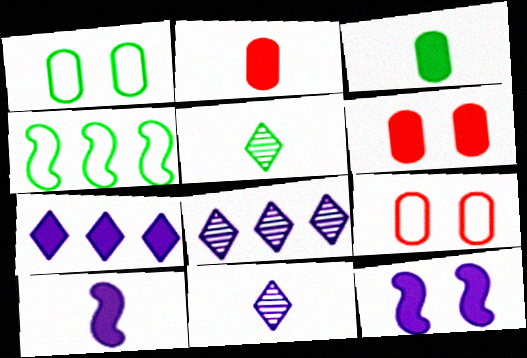[[4, 6, 11]]